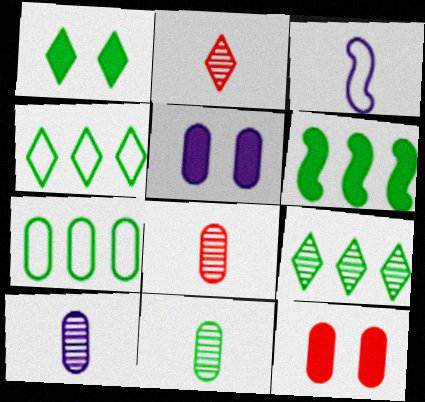[[3, 9, 12], 
[5, 7, 8], 
[6, 7, 9], 
[7, 10, 12], 
[8, 10, 11]]